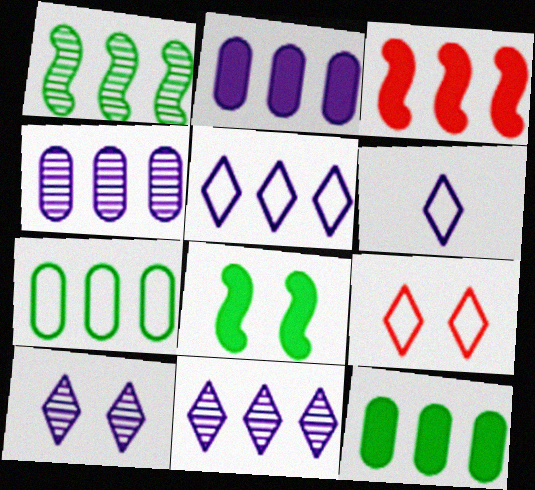[[3, 7, 11]]